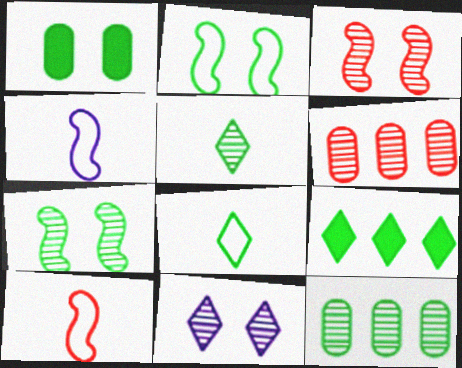[[5, 7, 12]]